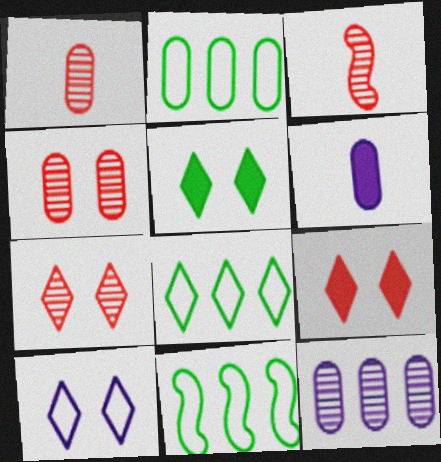[[2, 4, 6], 
[2, 8, 11], 
[5, 7, 10], 
[6, 7, 11]]